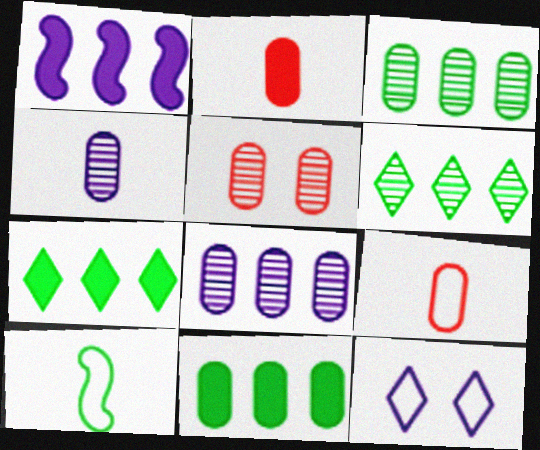[[1, 4, 12], 
[3, 4, 5]]